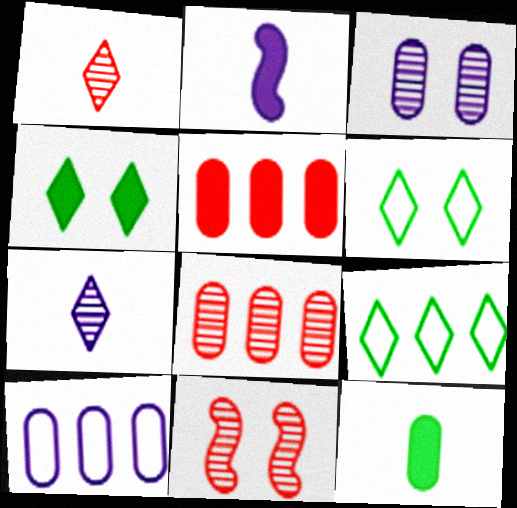[[1, 8, 11], 
[2, 4, 5], 
[2, 6, 8]]